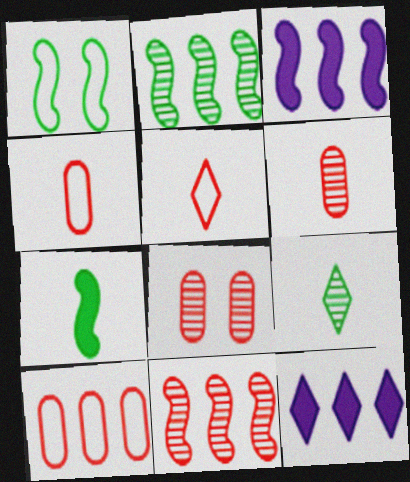[[1, 2, 7], 
[1, 6, 12], 
[2, 10, 12]]